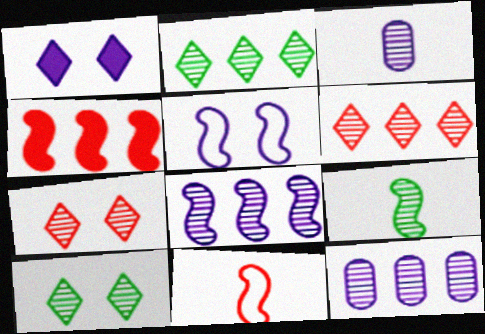[[4, 5, 9], 
[7, 9, 12]]